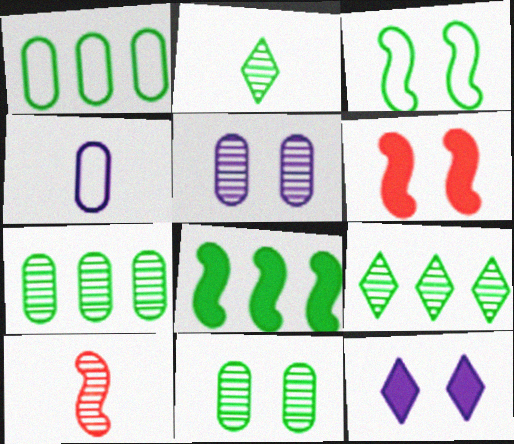[[1, 8, 9], 
[1, 10, 12], 
[4, 6, 9], 
[5, 9, 10]]